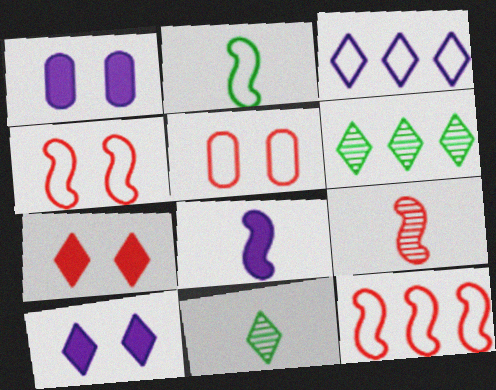[[1, 11, 12], 
[2, 3, 5], 
[2, 8, 9], 
[3, 7, 11], 
[5, 6, 8]]